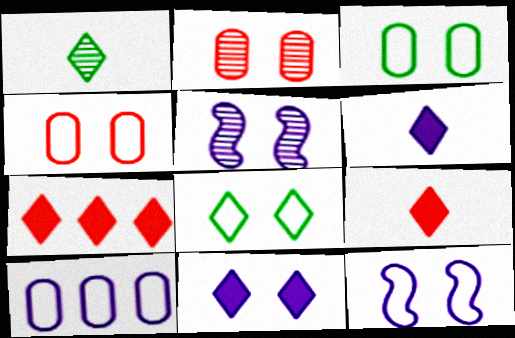[[4, 8, 12], 
[5, 6, 10]]